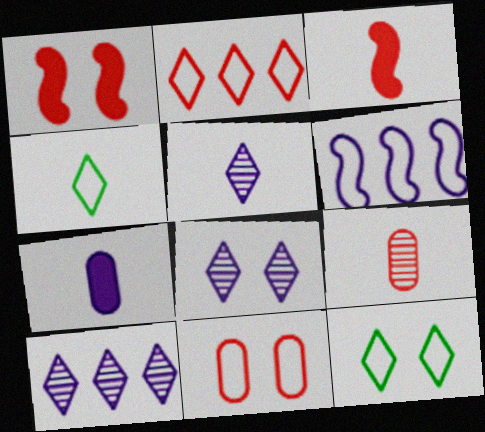[[1, 2, 9], 
[4, 6, 11], 
[5, 8, 10], 
[6, 7, 8]]